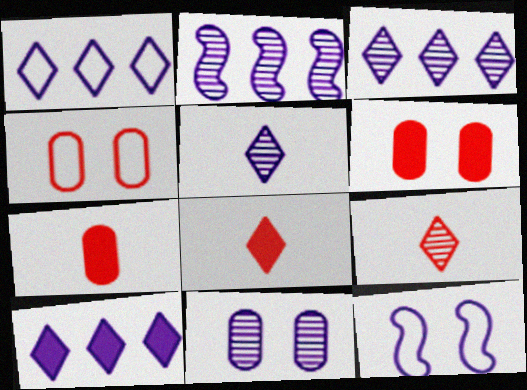[[1, 3, 10], 
[2, 5, 11]]